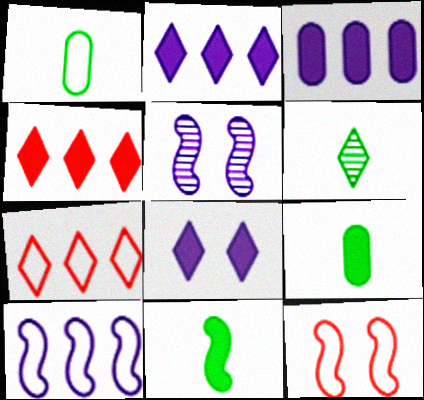[[1, 4, 5], 
[1, 6, 11], 
[3, 6, 12], 
[5, 7, 9], 
[6, 7, 8]]